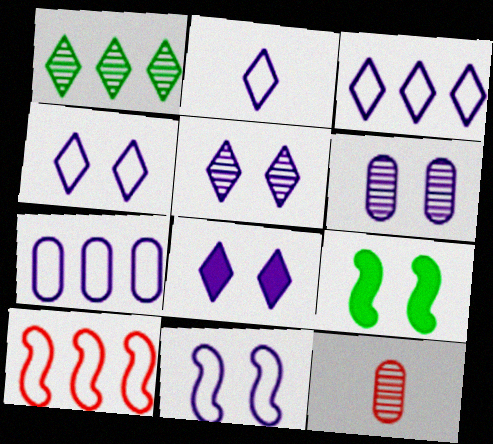[[2, 3, 4], 
[2, 7, 11], 
[3, 9, 12], 
[4, 5, 8], 
[6, 8, 11]]